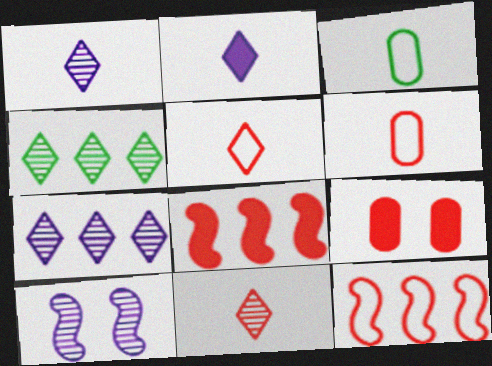[[9, 11, 12]]